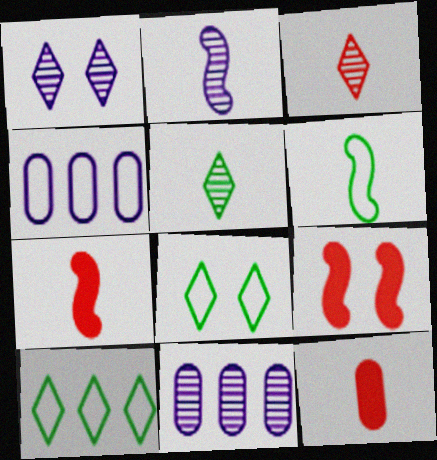[[1, 2, 11], 
[2, 6, 7], 
[4, 5, 9], 
[7, 8, 11]]